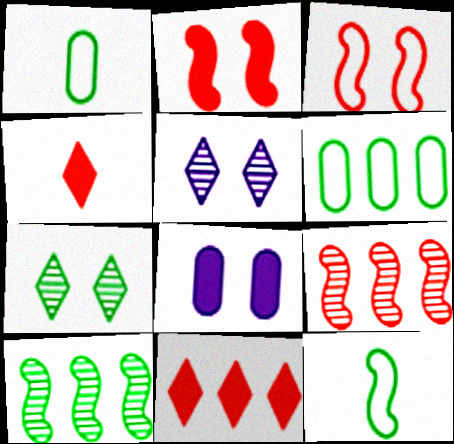[[3, 7, 8]]